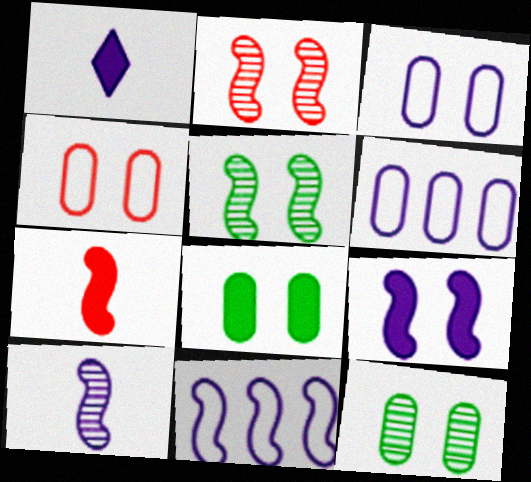[[5, 7, 11], 
[9, 10, 11]]